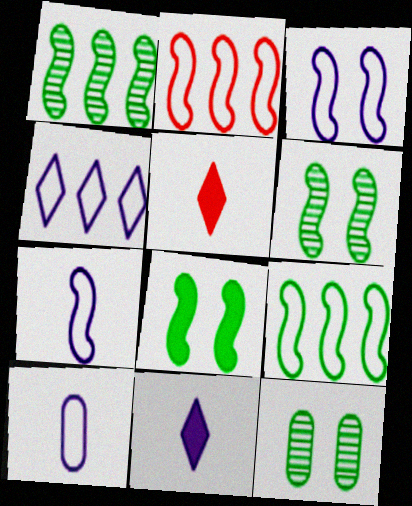[[2, 11, 12], 
[3, 4, 10]]